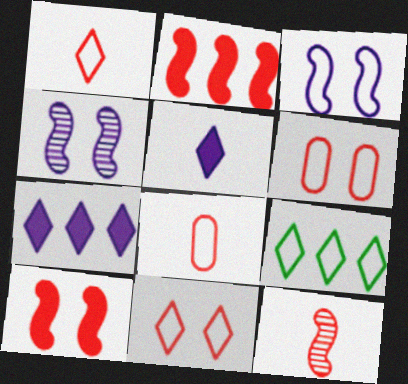[[3, 8, 9]]